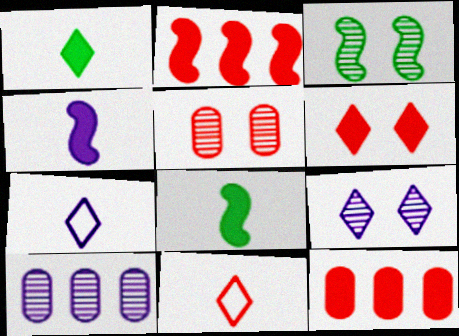[[2, 5, 11], 
[3, 5, 9], 
[3, 7, 12]]